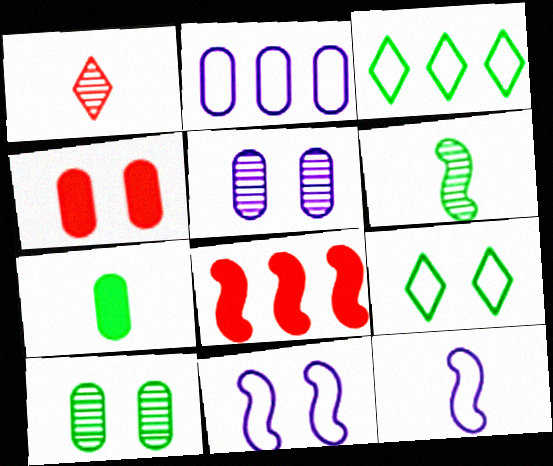[[1, 7, 12], 
[6, 8, 11]]